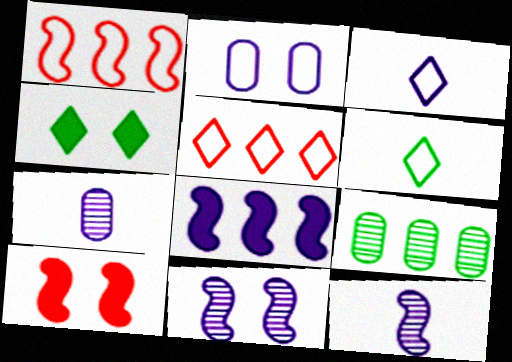[[1, 2, 6], 
[1, 4, 7], 
[3, 9, 10], 
[5, 8, 9]]